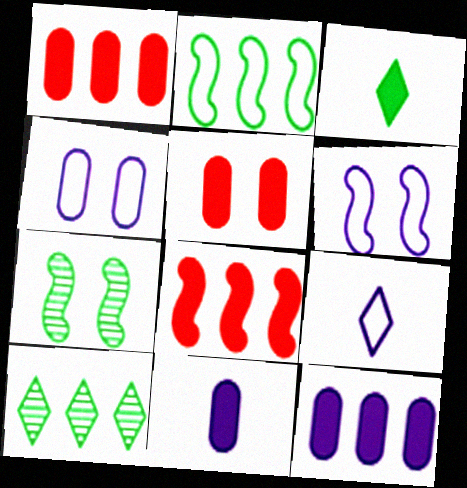[[1, 7, 9]]